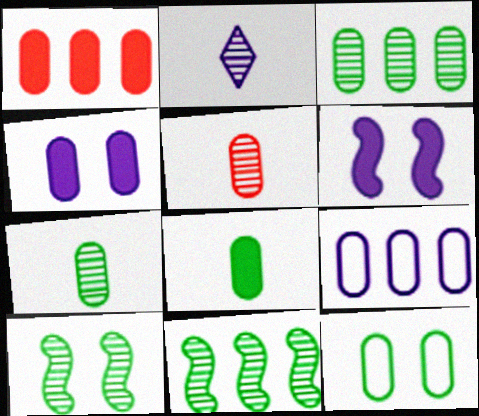[[1, 3, 9], 
[1, 4, 8], 
[2, 6, 9], 
[3, 8, 12]]